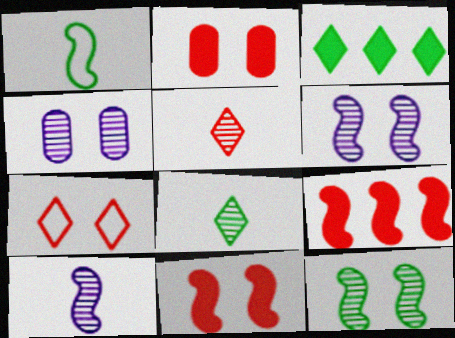[[1, 6, 9]]